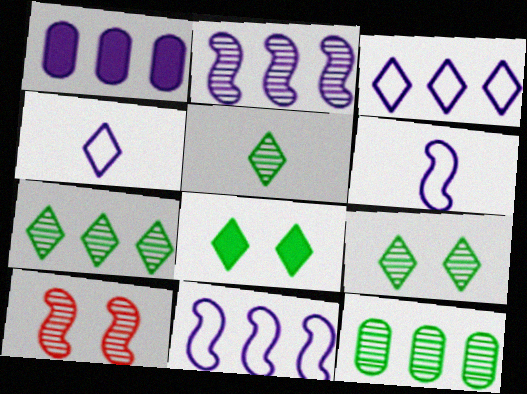[[1, 2, 3], 
[5, 7, 9]]